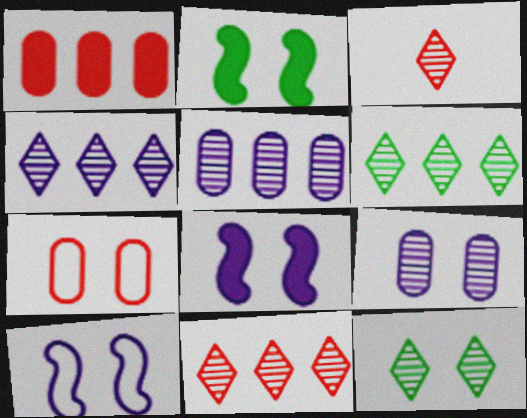[[3, 4, 12], 
[4, 6, 11], 
[7, 8, 12]]